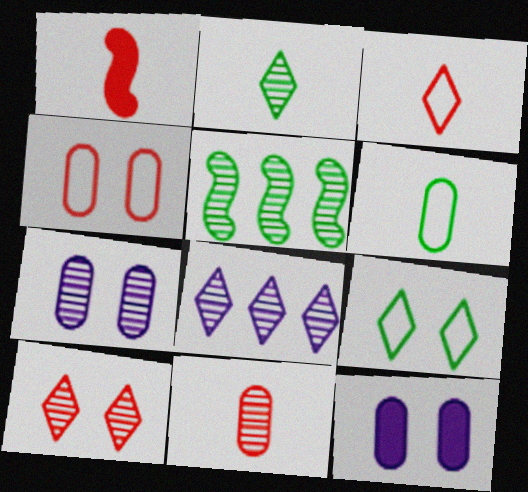[[1, 3, 11], 
[2, 8, 10], 
[3, 5, 12]]